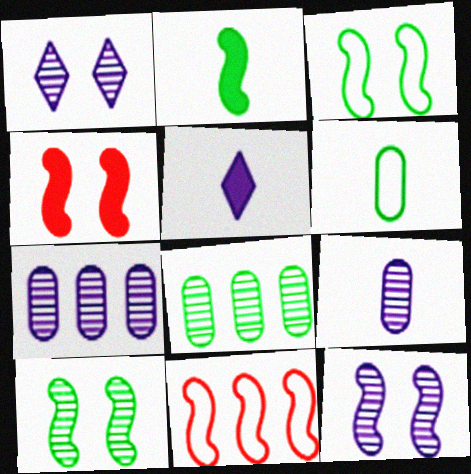[[2, 11, 12], 
[3, 4, 12]]